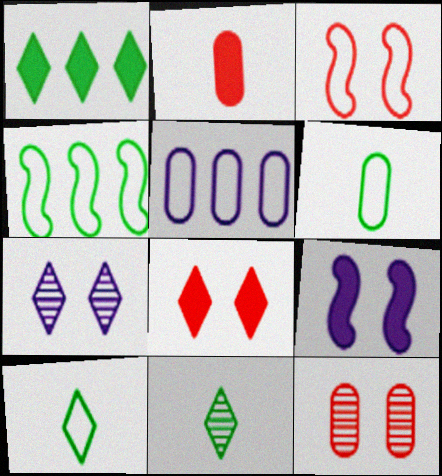[[1, 2, 9], 
[2, 4, 7], 
[3, 5, 10], 
[3, 8, 12]]